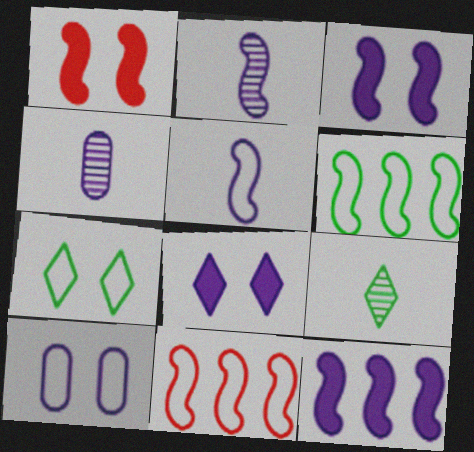[[1, 2, 6]]